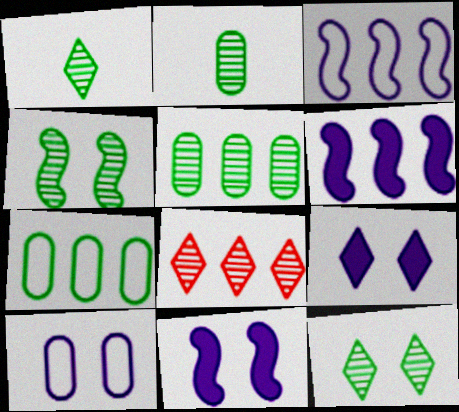[[1, 4, 5], 
[6, 7, 8]]